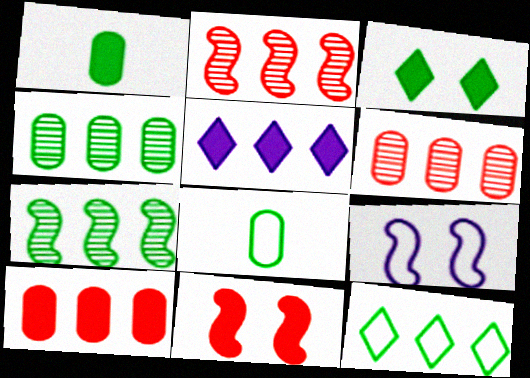[[1, 5, 11], 
[3, 7, 8]]